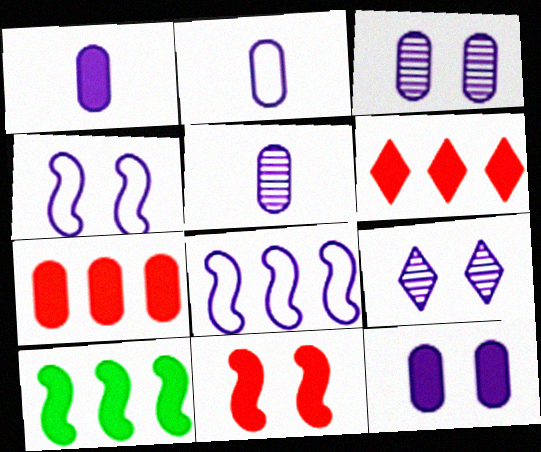[[1, 2, 5], 
[1, 8, 9], 
[4, 9, 12]]